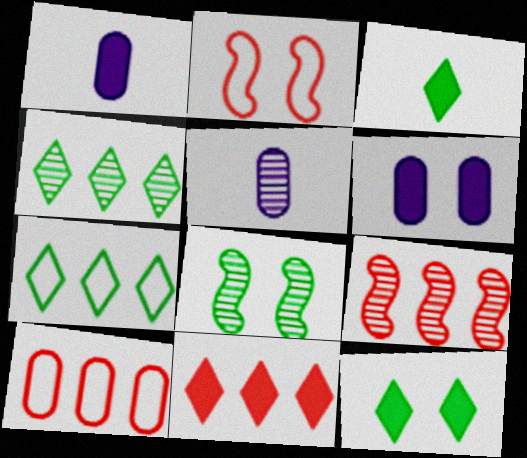[[1, 2, 4], 
[9, 10, 11]]